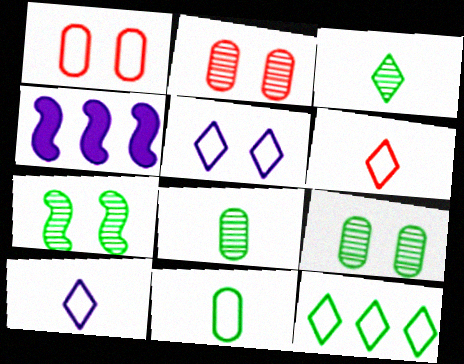[[1, 3, 4], 
[4, 6, 9], 
[5, 6, 12]]